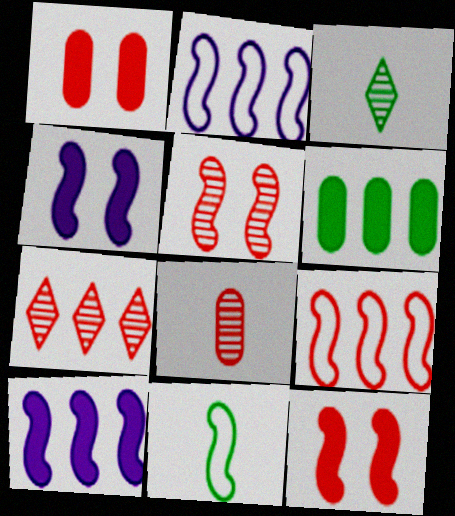[[1, 2, 3], 
[2, 6, 7], 
[5, 7, 8], 
[5, 10, 11]]